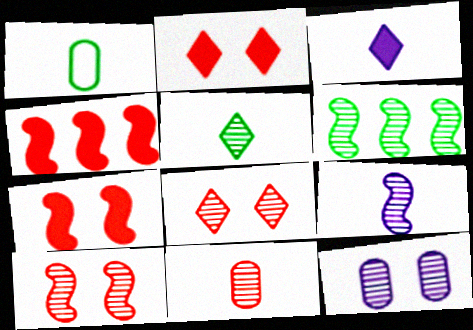[[5, 9, 11], 
[6, 9, 10]]